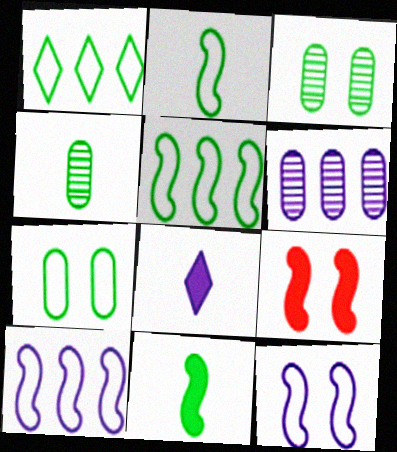[[1, 2, 7], 
[1, 3, 11], 
[6, 8, 12]]